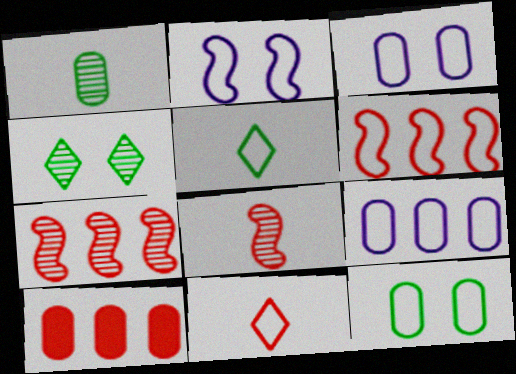[[1, 3, 10], 
[3, 5, 6]]